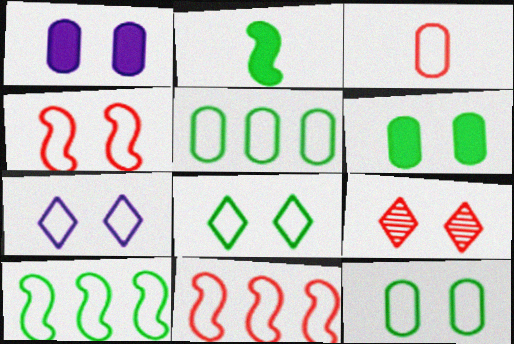[[3, 7, 10], 
[4, 7, 12]]